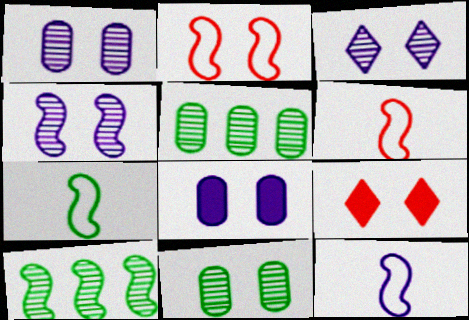[[1, 3, 4], 
[5, 9, 12], 
[6, 7, 12]]